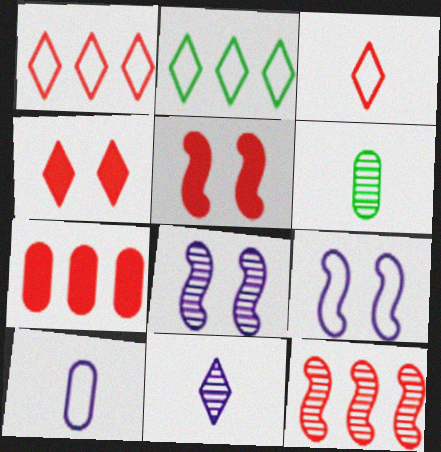[[1, 7, 12], 
[2, 4, 11]]